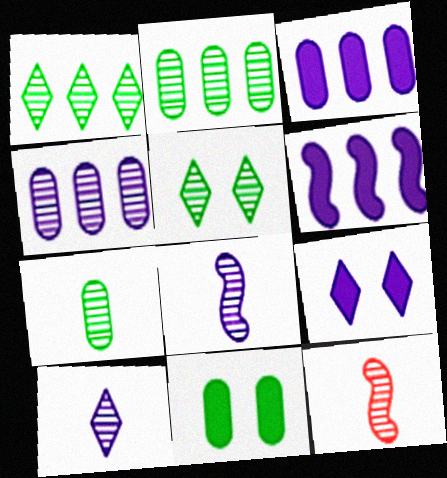[[4, 5, 12], 
[7, 10, 12]]